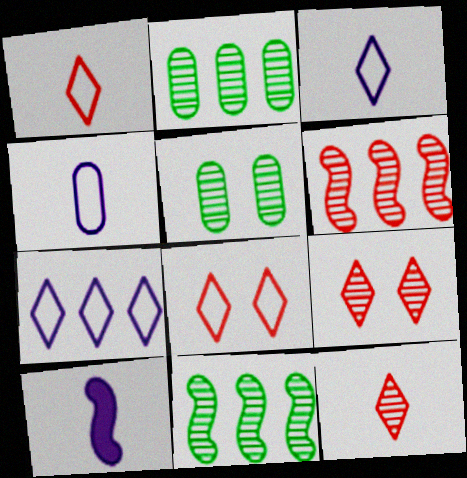[[2, 8, 10]]